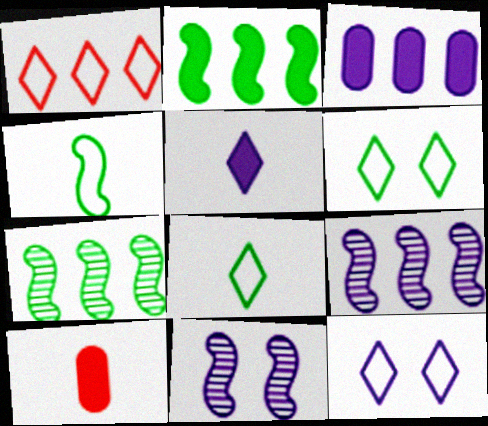[[1, 3, 7], 
[1, 8, 12], 
[6, 9, 10], 
[7, 10, 12]]